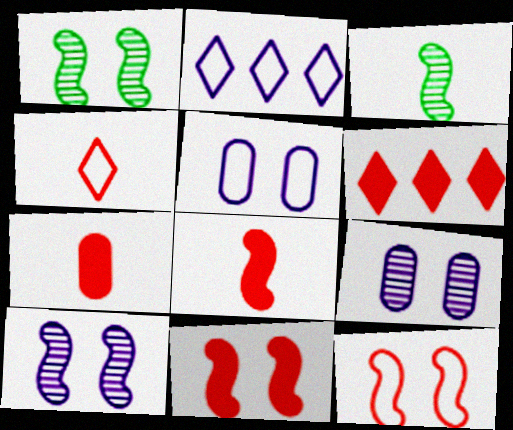[[1, 2, 7], 
[3, 5, 6], 
[6, 7, 11]]